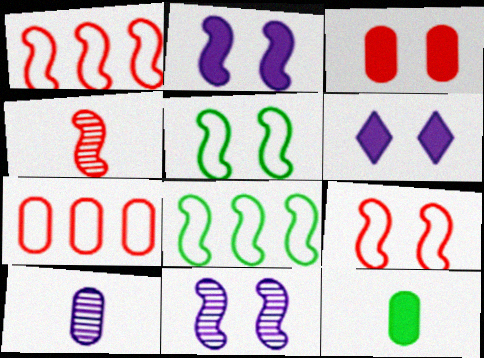[[2, 4, 8]]